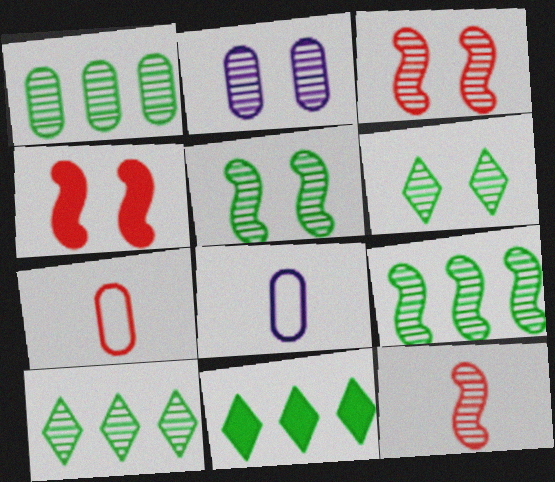[[1, 9, 10], 
[2, 3, 6], 
[2, 10, 12], 
[3, 8, 11], 
[4, 8, 10]]